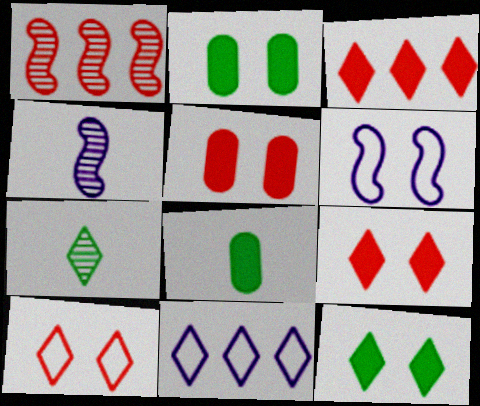[[7, 9, 11]]